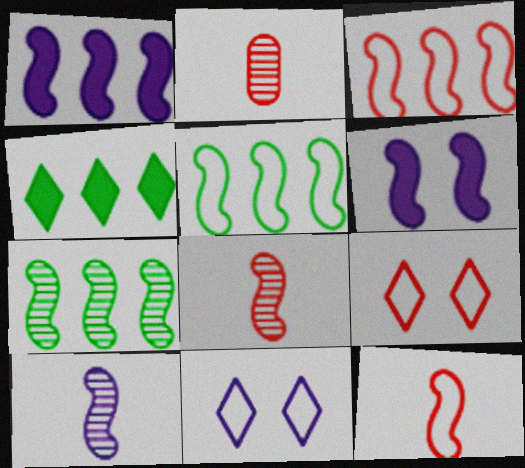[[1, 3, 7], 
[5, 6, 8], 
[6, 7, 12]]